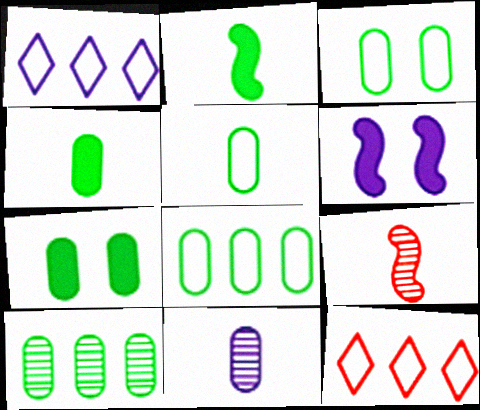[[1, 6, 11], 
[1, 7, 9], 
[3, 4, 10], 
[3, 5, 8], 
[5, 7, 10]]